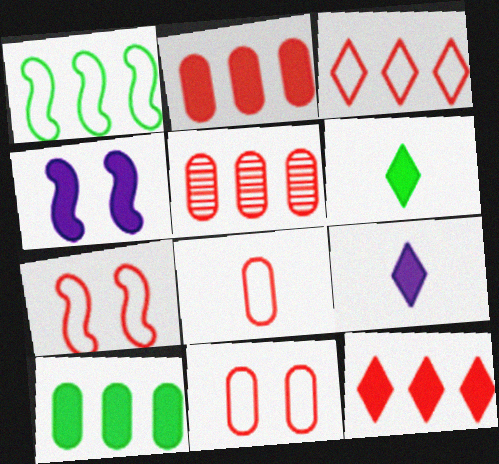[[2, 4, 6], 
[3, 7, 8]]